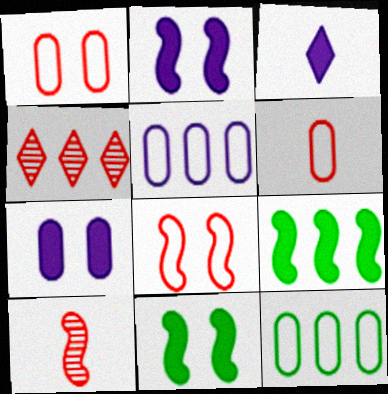[[4, 5, 9]]